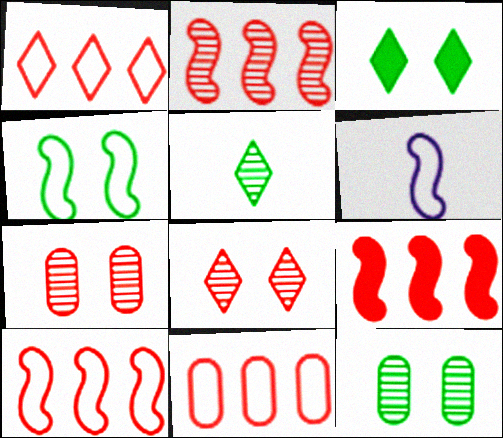[[1, 10, 11], 
[2, 9, 10], 
[3, 4, 12], 
[4, 6, 10]]